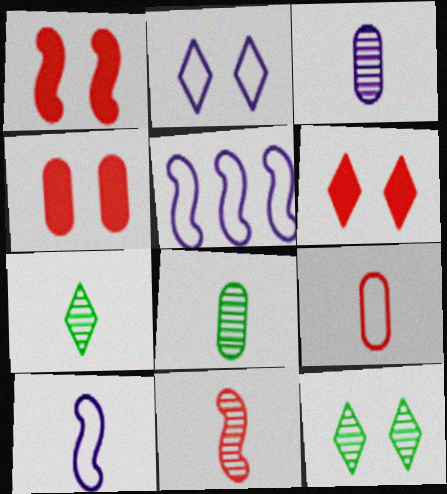[[1, 4, 6], 
[2, 6, 12], 
[3, 7, 11], 
[4, 5, 7], 
[5, 6, 8]]